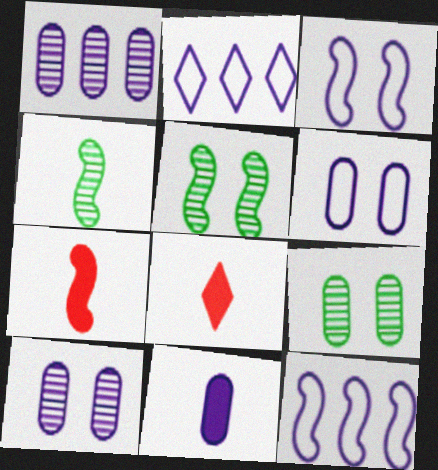[[1, 6, 11], 
[2, 7, 9], 
[5, 7, 12], 
[8, 9, 12]]